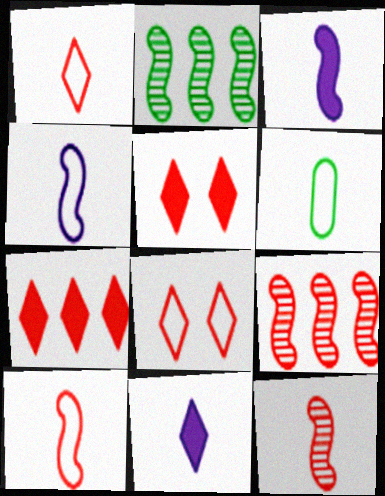[[1, 4, 6], 
[6, 11, 12]]